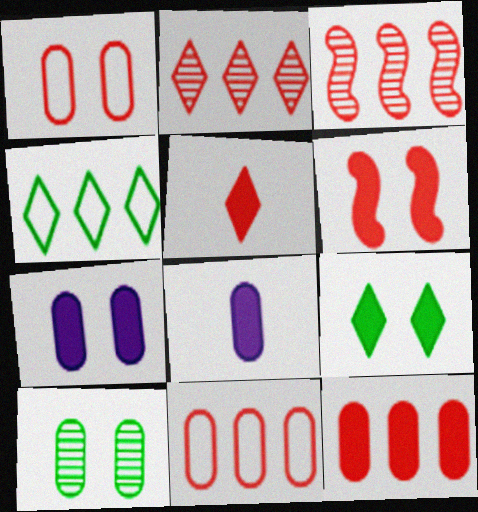[[1, 3, 5], 
[1, 7, 10], 
[5, 6, 12], 
[6, 7, 9], 
[8, 10, 11]]